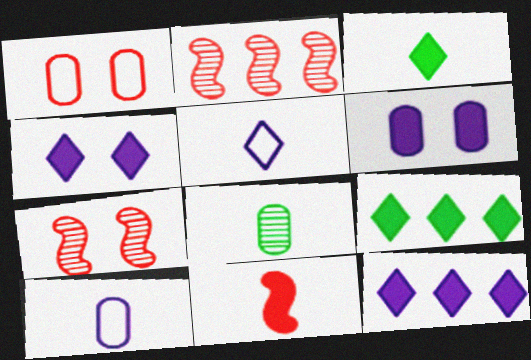[[5, 8, 11], 
[6, 9, 11], 
[7, 9, 10]]